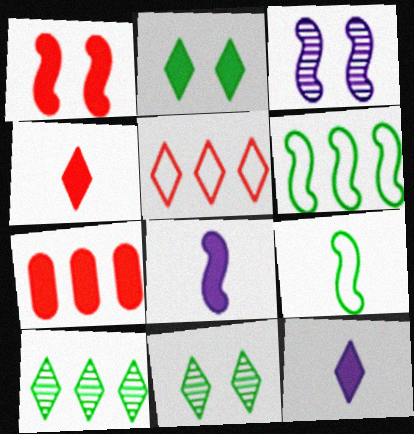[[1, 4, 7], 
[2, 7, 8], 
[5, 11, 12]]